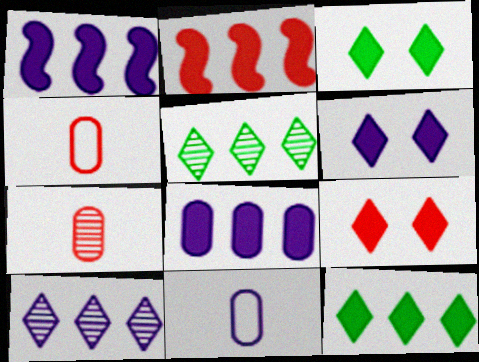[[2, 8, 12], 
[3, 6, 9]]